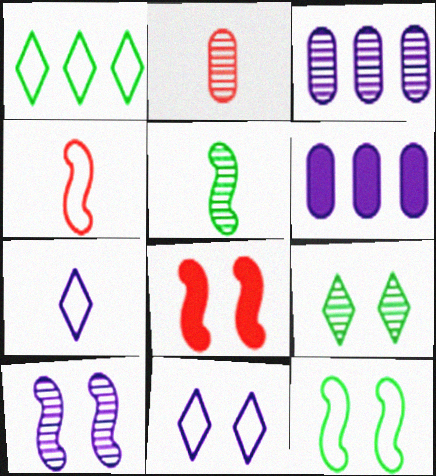[[4, 6, 9], 
[6, 7, 10], 
[8, 10, 12]]